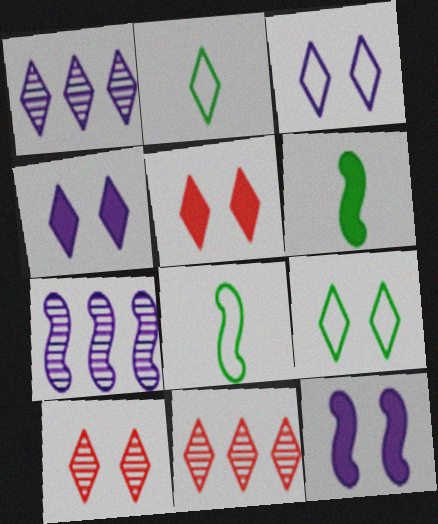[[1, 2, 5], 
[2, 4, 11], 
[4, 9, 10]]